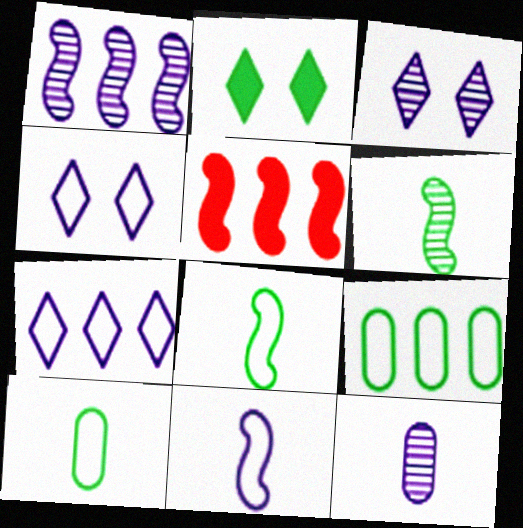[[1, 3, 12], 
[2, 6, 9], 
[3, 5, 10]]